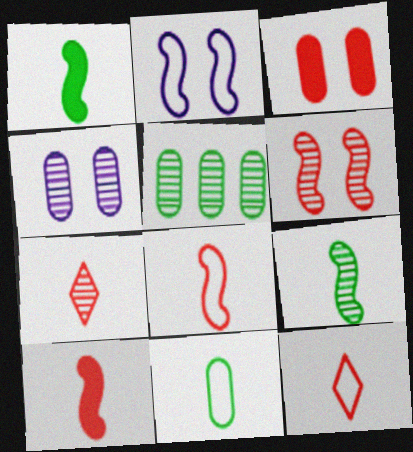[]